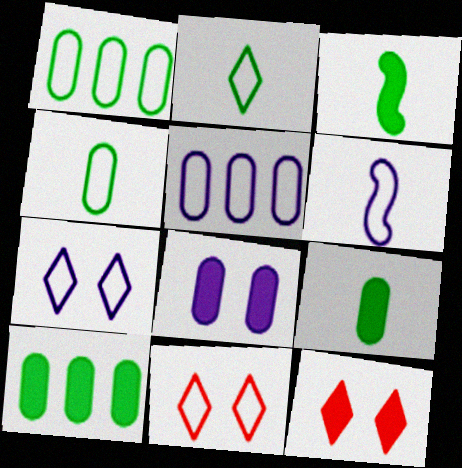[[1, 6, 11], 
[5, 6, 7]]